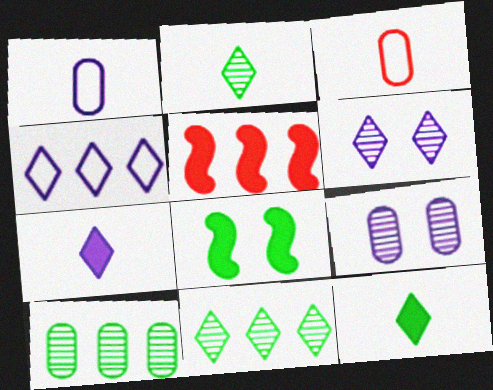[[4, 5, 10], 
[4, 6, 7]]